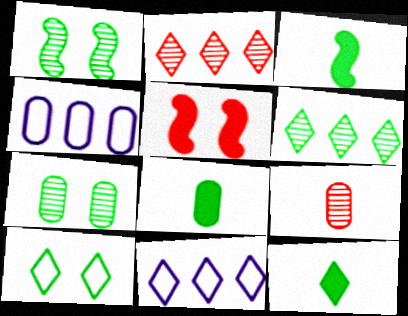[[3, 8, 12], 
[6, 10, 12]]